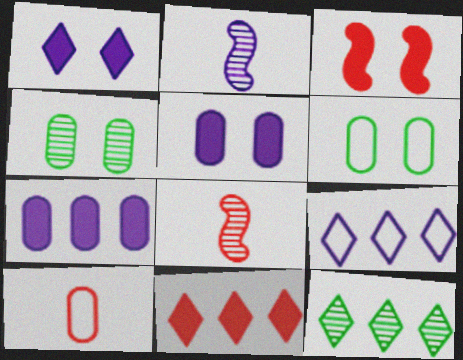[[2, 5, 9], 
[2, 6, 11], 
[4, 7, 10], 
[9, 11, 12]]